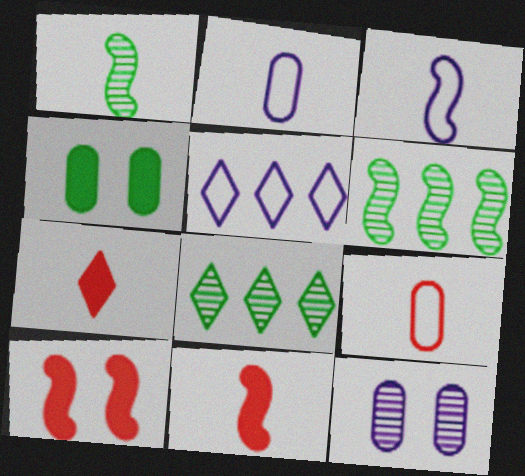[[1, 2, 7], 
[1, 3, 11], 
[2, 8, 10], 
[3, 6, 10]]